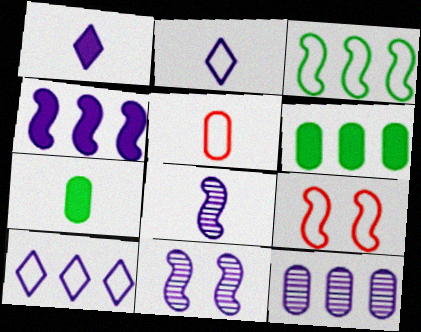[[4, 10, 12]]